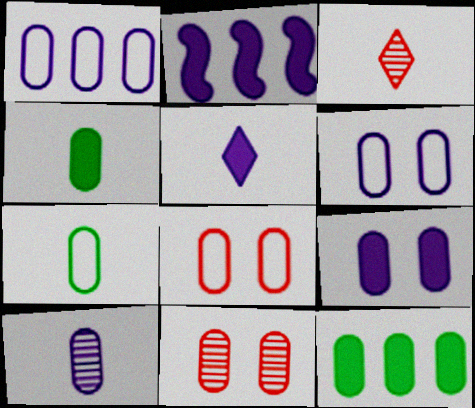[[1, 4, 11], 
[1, 7, 8], 
[1, 9, 10], 
[2, 5, 9], 
[8, 10, 12]]